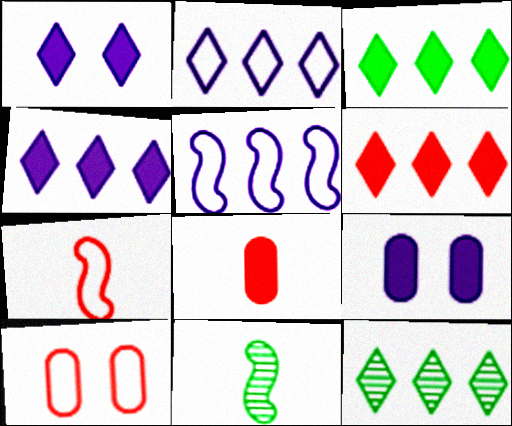[[2, 6, 12], 
[3, 4, 6], 
[4, 10, 11], 
[7, 9, 12]]